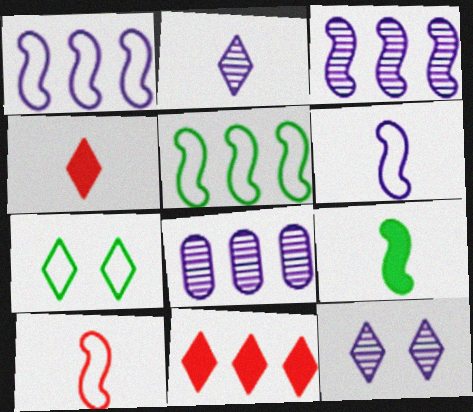[[2, 7, 11], 
[5, 8, 11]]